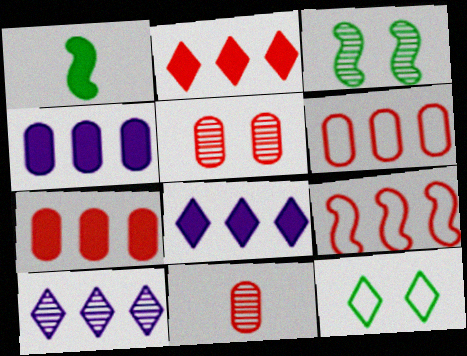[[3, 10, 11]]